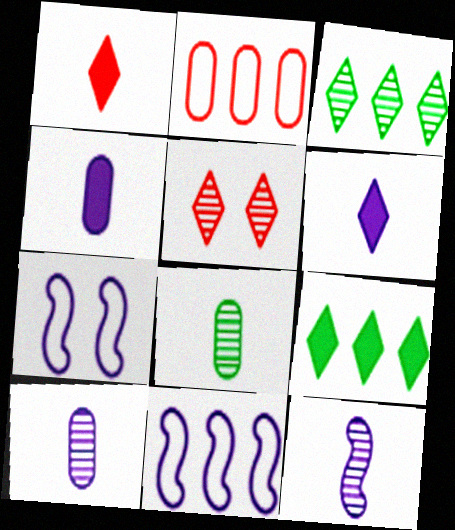[]